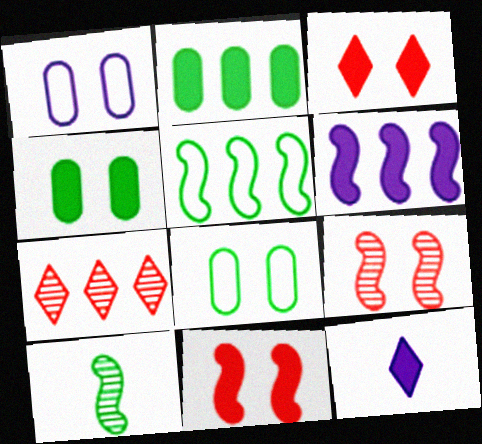[[2, 11, 12]]